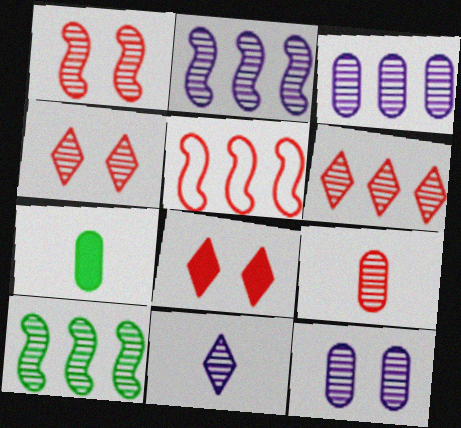[[1, 6, 9], 
[2, 11, 12], 
[3, 6, 10], 
[5, 8, 9]]